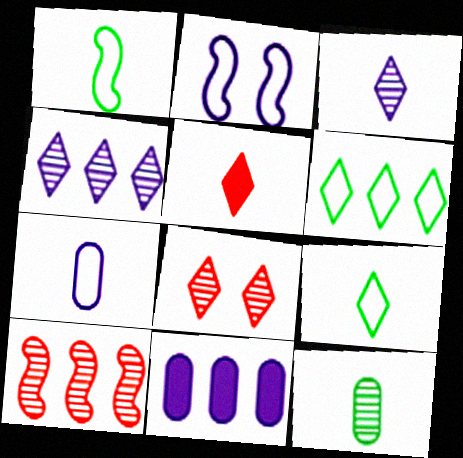[[1, 8, 11], 
[2, 3, 11], 
[3, 5, 9], 
[6, 10, 11]]